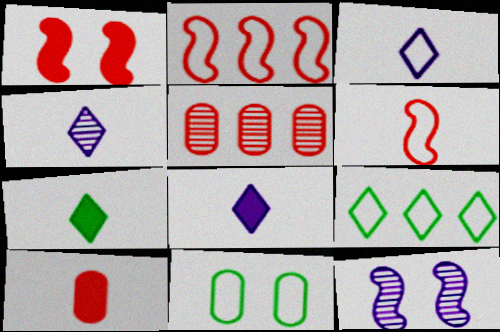[[2, 3, 11], 
[3, 4, 8], 
[9, 10, 12]]